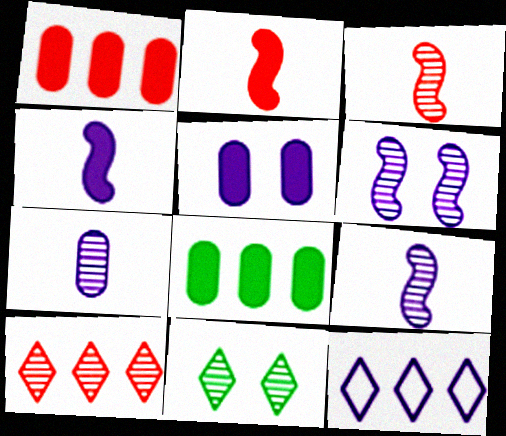[[5, 9, 12]]